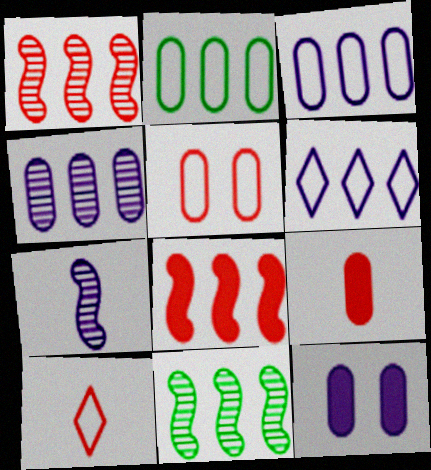[[6, 7, 12], 
[10, 11, 12]]